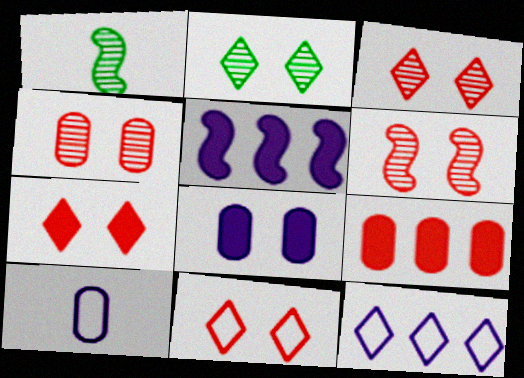[[3, 4, 6], 
[3, 7, 11]]